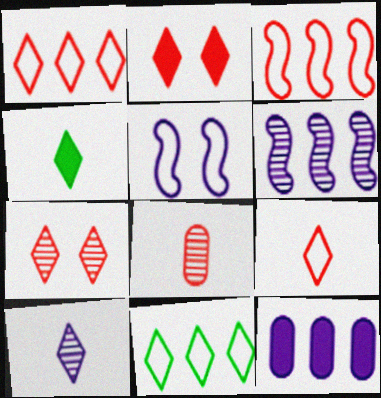[[2, 3, 8], 
[2, 10, 11], 
[4, 9, 10], 
[5, 10, 12]]